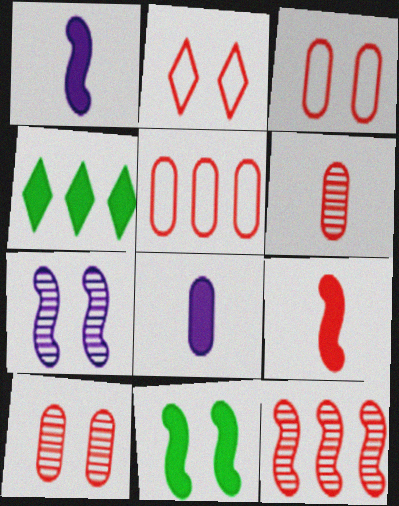[]